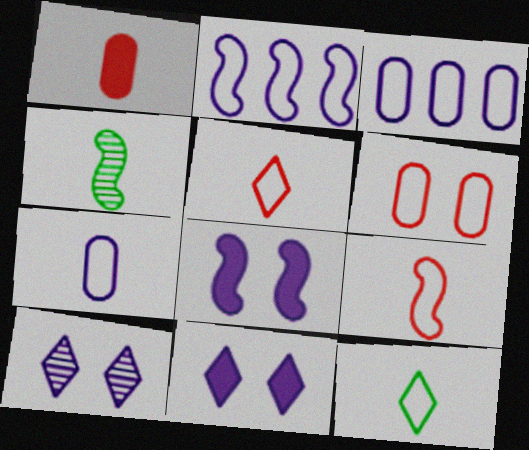[[2, 6, 12], 
[7, 9, 12]]